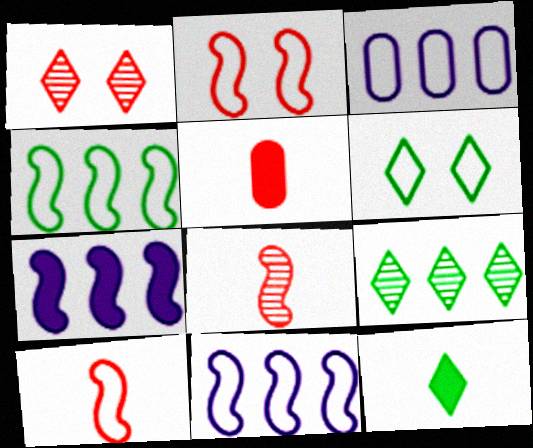[[3, 6, 10], 
[6, 9, 12]]